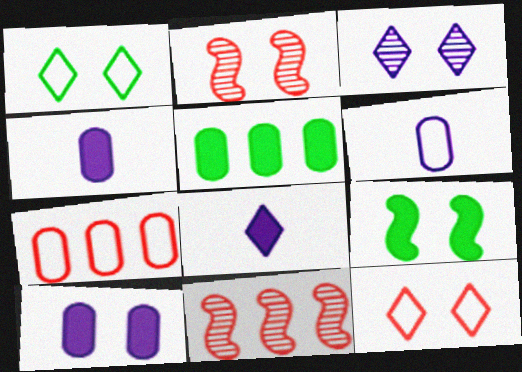[[1, 2, 10], 
[1, 4, 11]]